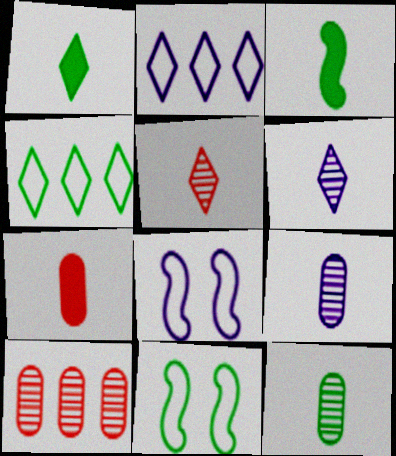[[1, 8, 10]]